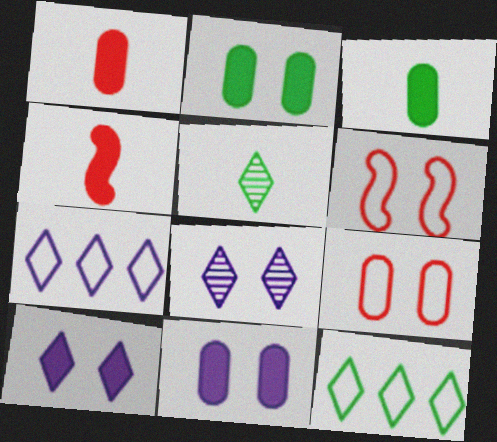[[2, 6, 8]]